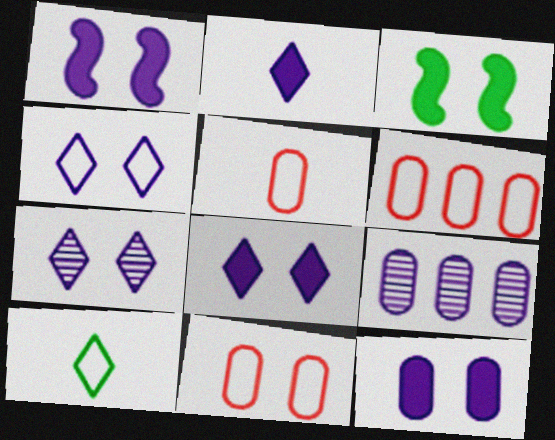[[1, 8, 12], 
[3, 7, 11], 
[4, 7, 8], 
[5, 6, 11]]